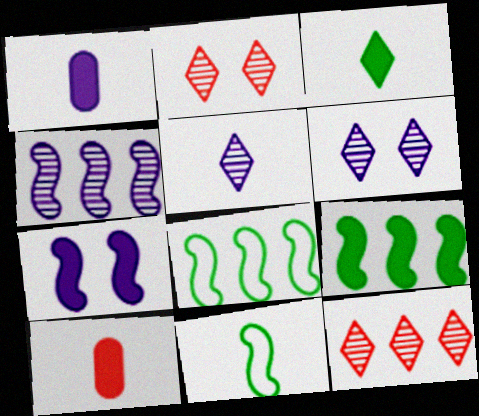[[1, 2, 8], 
[5, 10, 11], 
[6, 8, 10]]